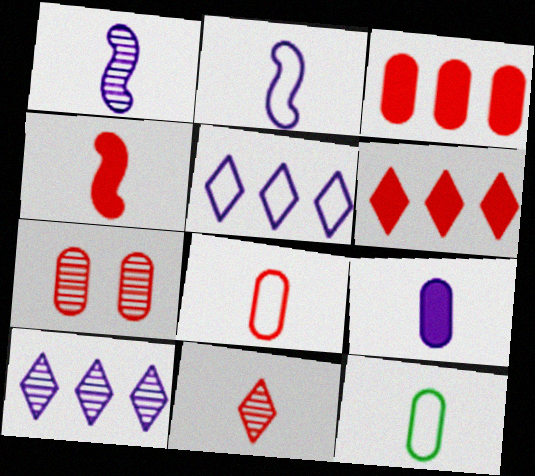[[3, 7, 8], 
[4, 8, 11]]